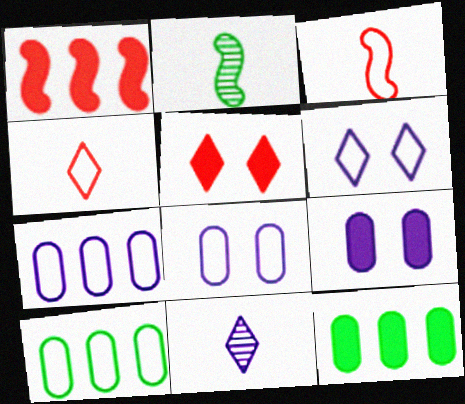[[2, 5, 7], 
[3, 6, 10]]